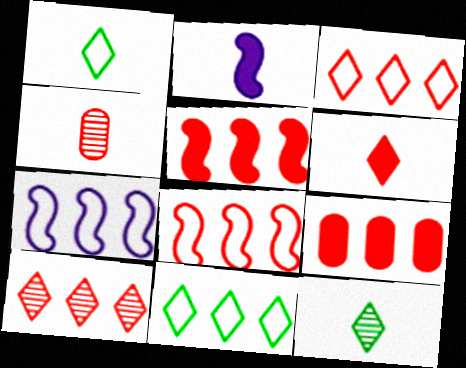[[1, 2, 4], 
[8, 9, 10]]